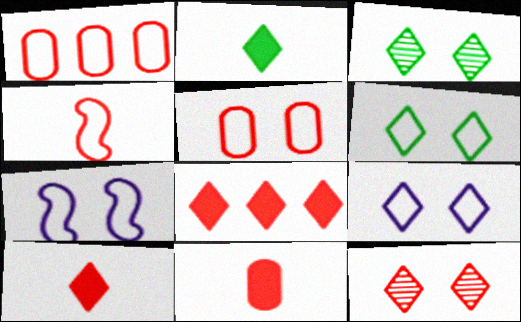[[5, 6, 7]]